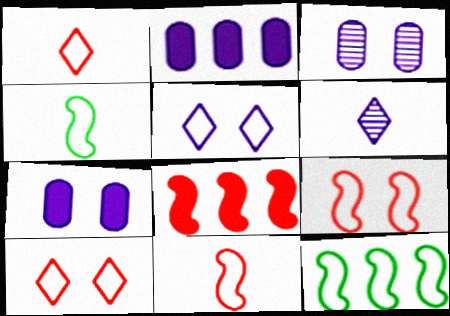[]